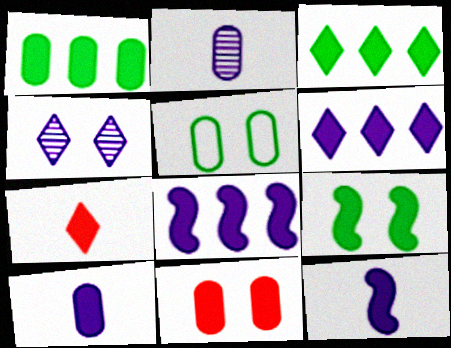[[1, 10, 11], 
[3, 11, 12]]